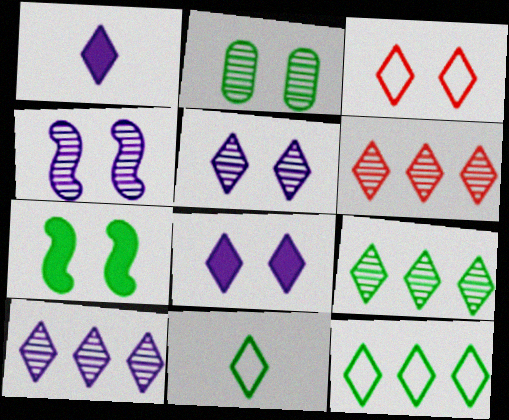[[1, 3, 9], 
[6, 8, 11], 
[6, 9, 10]]